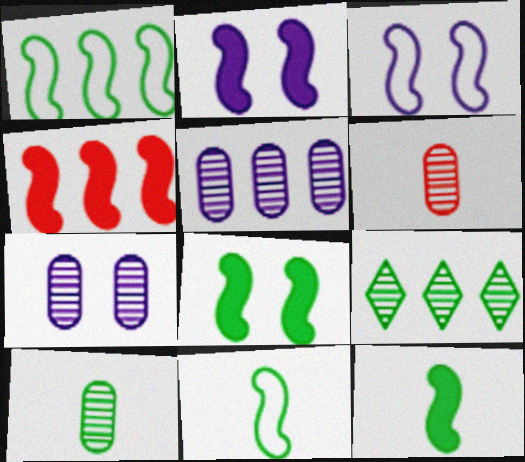[[2, 4, 12]]